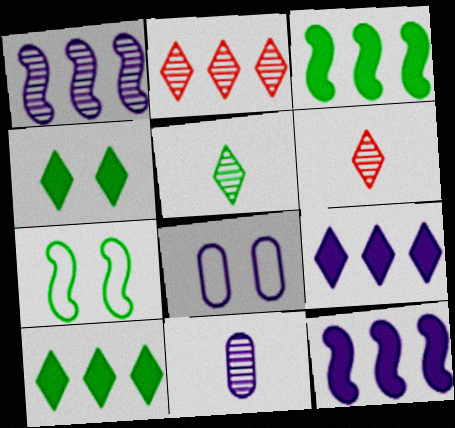[[3, 6, 8]]